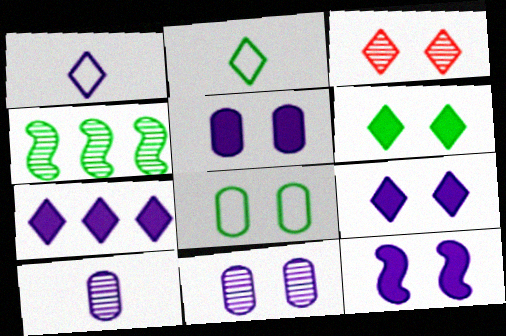[[2, 3, 7], 
[3, 4, 10], 
[3, 8, 12], 
[5, 9, 12]]